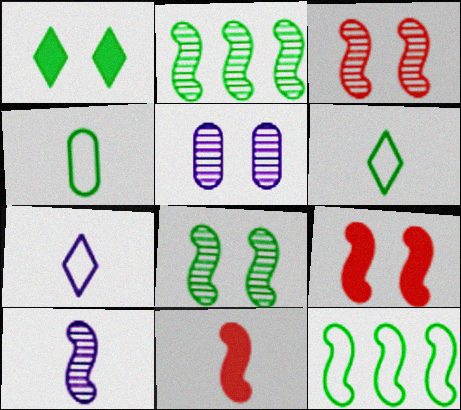[[1, 2, 4], 
[2, 3, 10], 
[9, 10, 12]]